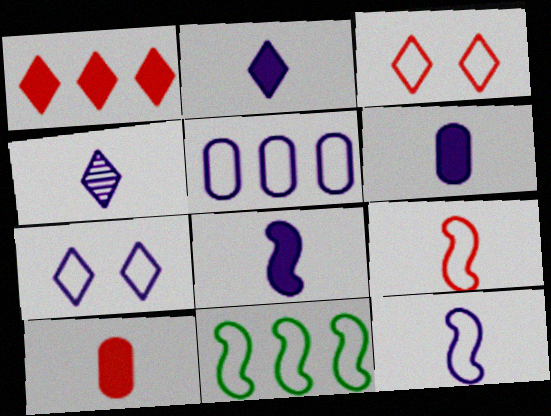[[2, 6, 8], 
[4, 6, 12], 
[5, 7, 12]]